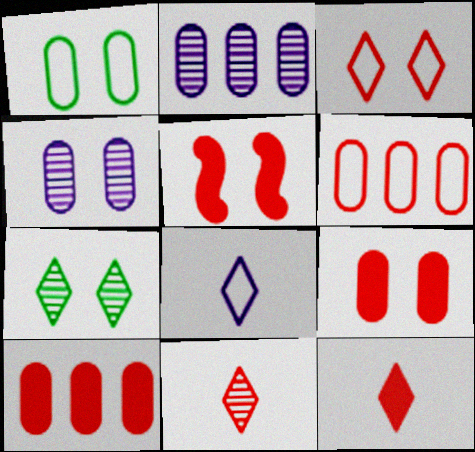[[1, 4, 9], 
[5, 6, 11], 
[5, 10, 12]]